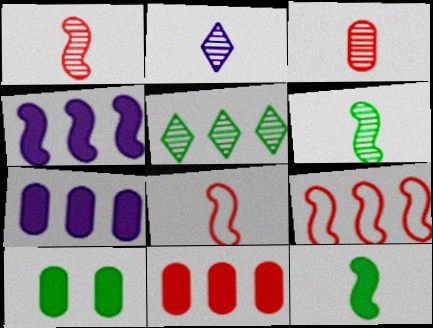[[2, 3, 6], 
[2, 9, 10], 
[5, 7, 9]]